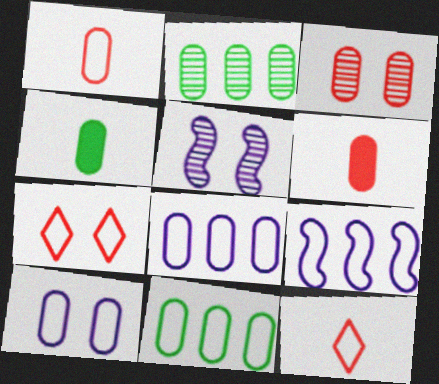[[1, 10, 11], 
[2, 6, 10], 
[3, 4, 8]]